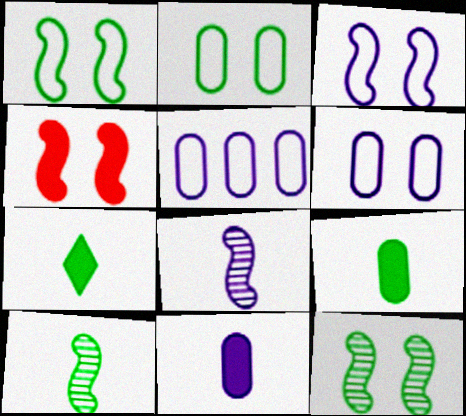[[3, 4, 12]]